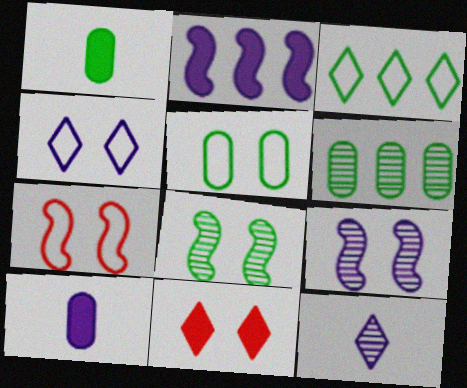[[1, 2, 11], 
[1, 3, 8], 
[1, 5, 6], 
[3, 11, 12], 
[4, 5, 7], 
[5, 9, 11]]